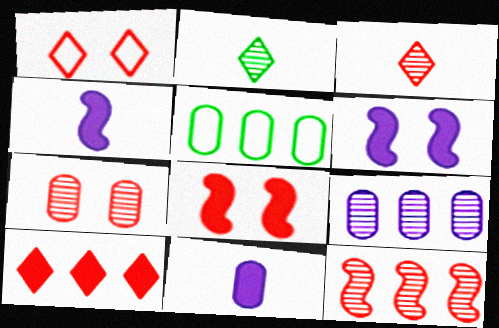[[1, 3, 10], 
[1, 7, 8], 
[3, 5, 6], 
[3, 7, 12], 
[5, 7, 11]]